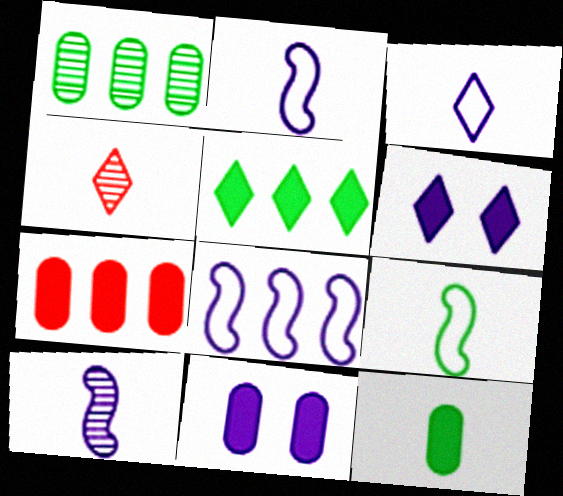[[2, 4, 12], 
[7, 11, 12]]